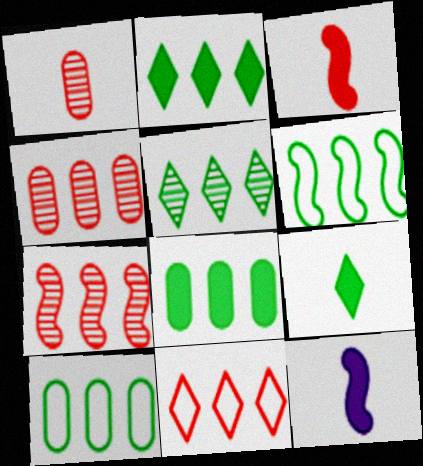[[5, 6, 8]]